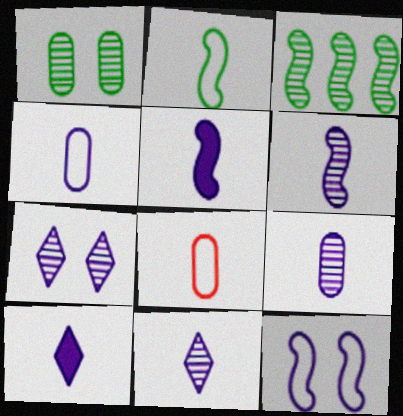[[4, 5, 11], 
[4, 6, 10], 
[6, 9, 11]]